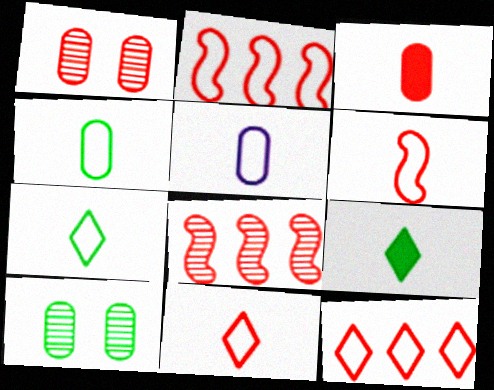[[5, 6, 7]]